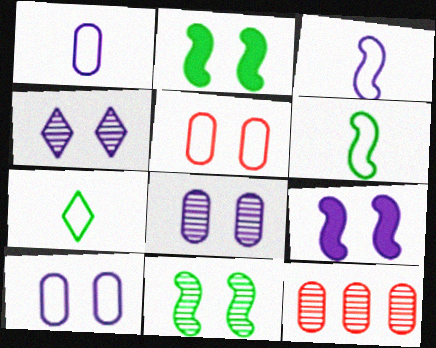[[2, 4, 5], 
[4, 9, 10], 
[7, 9, 12]]